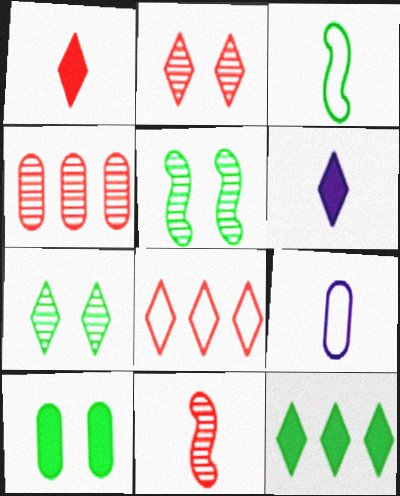[[1, 2, 8], 
[2, 4, 11], 
[4, 9, 10], 
[6, 7, 8]]